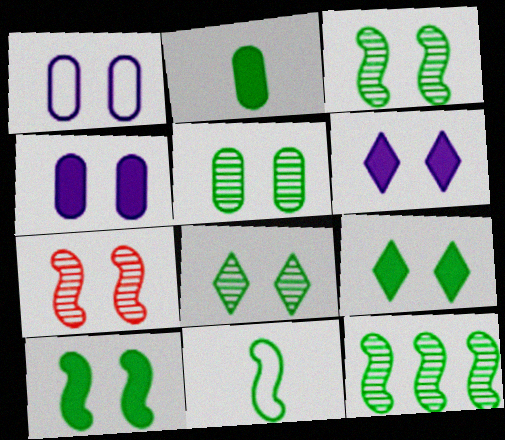[[1, 7, 9], 
[3, 5, 8], 
[10, 11, 12]]